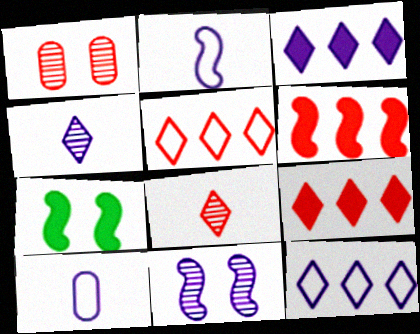[[3, 10, 11]]